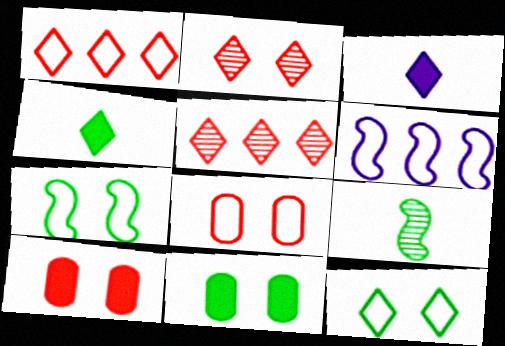[[3, 5, 12]]